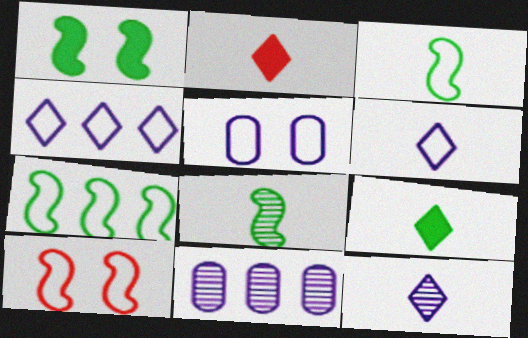[[1, 7, 8], 
[9, 10, 11]]